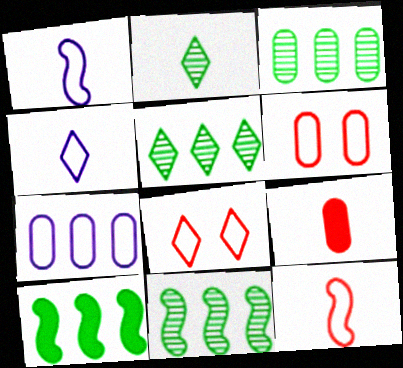[[1, 2, 9], 
[3, 5, 11]]